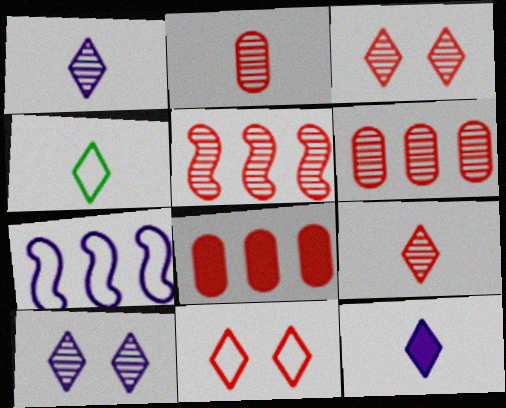[[2, 3, 5], 
[4, 9, 12]]